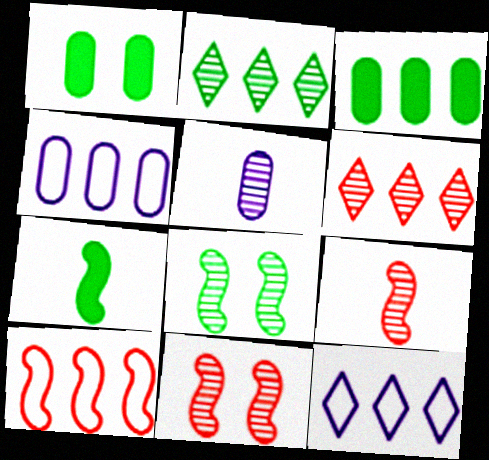[[1, 9, 12], 
[2, 5, 11], 
[5, 6, 8]]